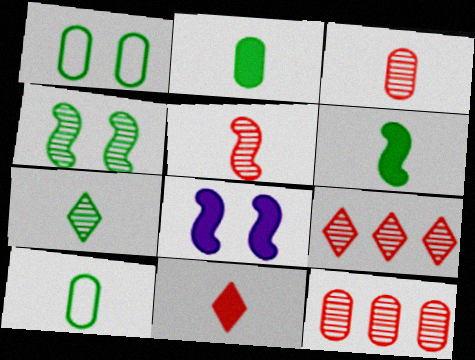[[6, 7, 10], 
[8, 9, 10]]